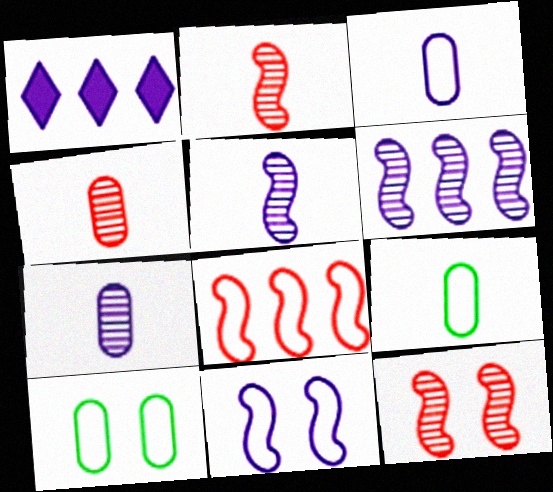[[1, 2, 10], 
[1, 7, 11], 
[1, 9, 12]]